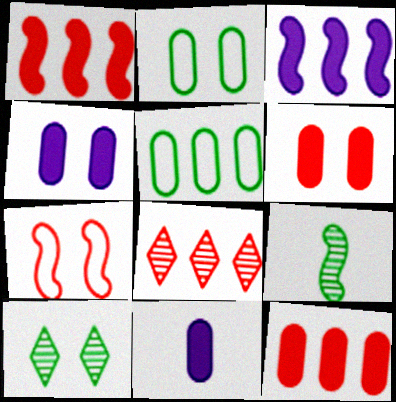[[3, 5, 8], 
[3, 7, 9], 
[4, 7, 10]]